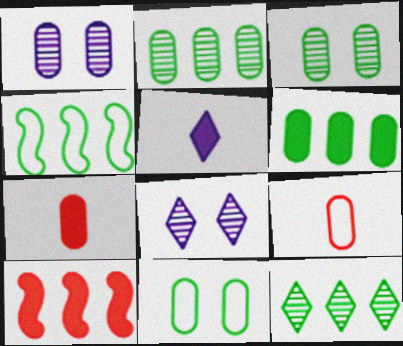[[1, 6, 9], 
[4, 6, 12], 
[4, 7, 8]]